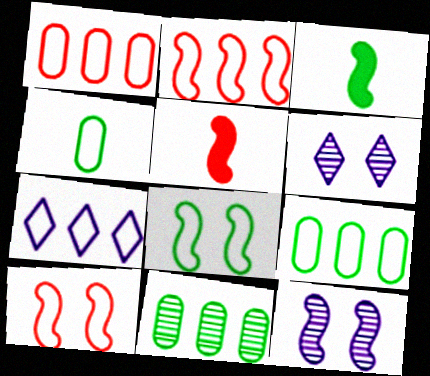[[1, 3, 6], 
[2, 3, 12], 
[2, 7, 9], 
[4, 7, 10], 
[5, 6, 9]]